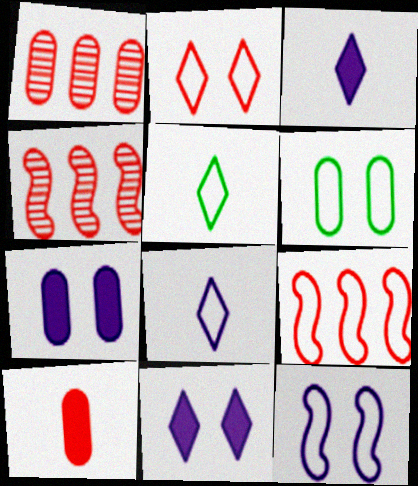[[2, 4, 10], 
[2, 6, 12], 
[3, 4, 6], 
[4, 5, 7], 
[6, 8, 9]]